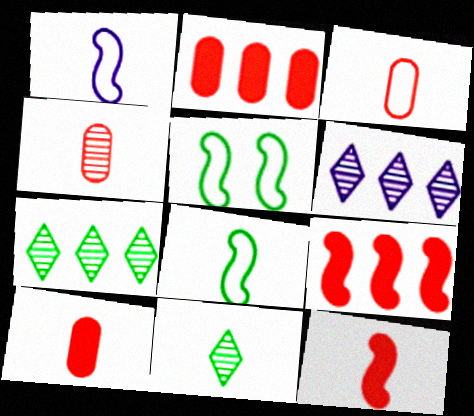[[1, 10, 11], 
[3, 4, 10], 
[5, 6, 10]]